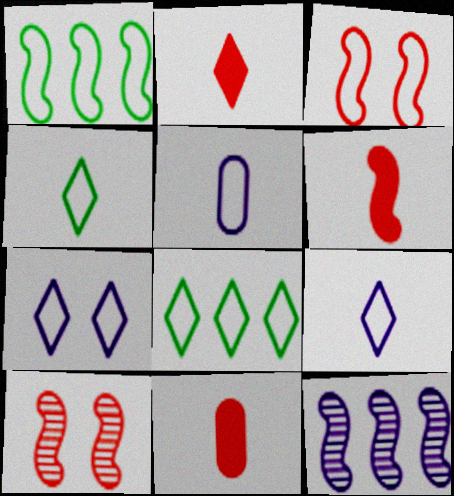[[2, 6, 11], 
[3, 5, 8]]